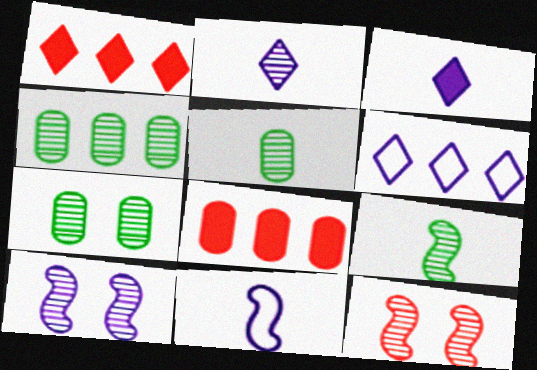[[1, 7, 11], 
[2, 4, 12], 
[4, 5, 7]]